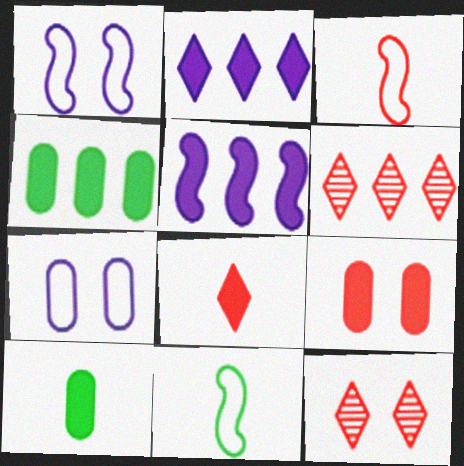[[1, 6, 10], 
[3, 6, 9]]